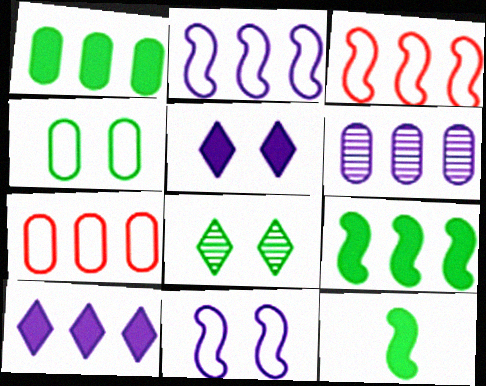[[1, 6, 7], 
[2, 6, 10]]